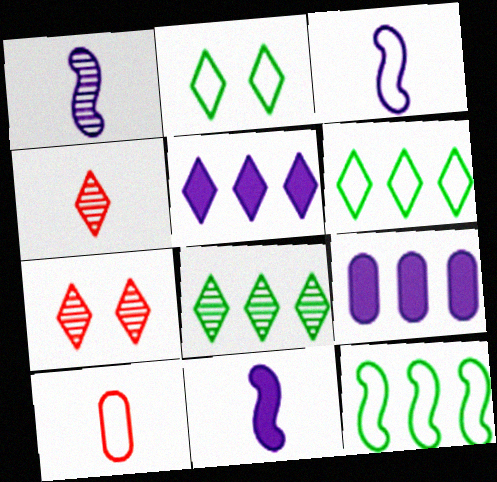[[1, 3, 11], 
[2, 4, 5]]